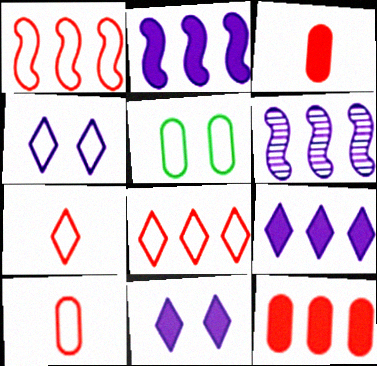[]